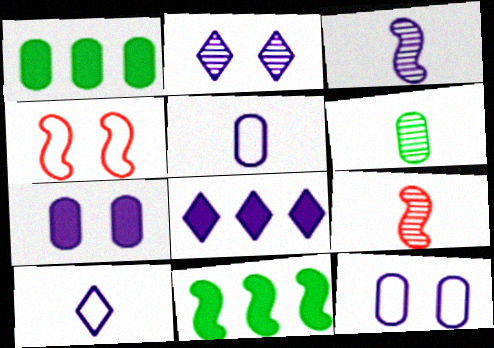[[2, 8, 10], 
[3, 4, 11], 
[3, 8, 12], 
[4, 6, 8]]